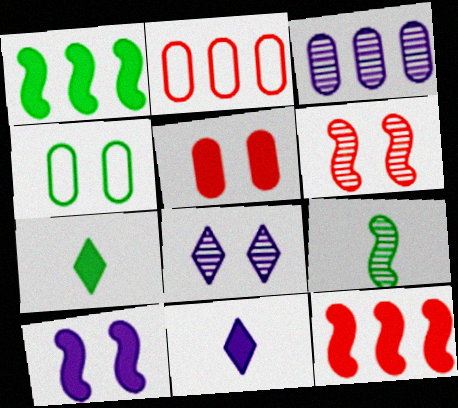[[1, 5, 11]]